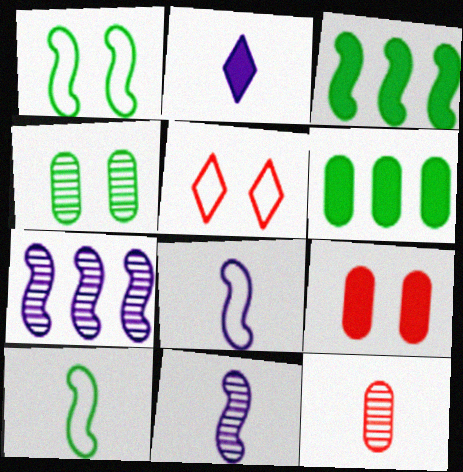[[2, 3, 9], 
[2, 10, 12], 
[5, 6, 11]]